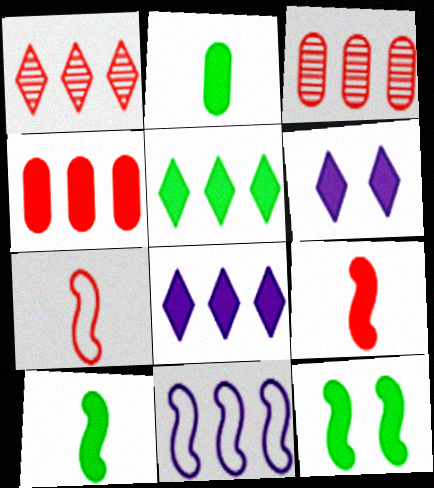[[2, 5, 12], 
[3, 5, 11], 
[4, 6, 10]]